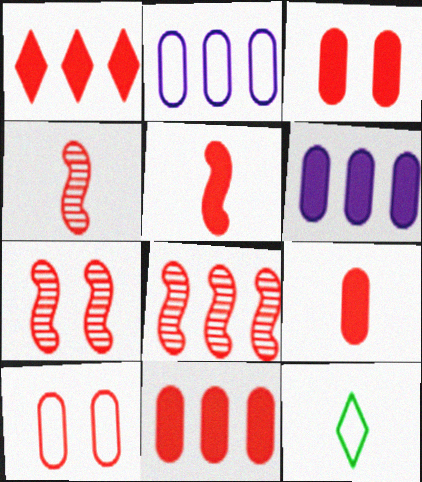[[1, 3, 5], 
[1, 4, 10], 
[3, 9, 11], 
[4, 7, 8], 
[6, 7, 12]]